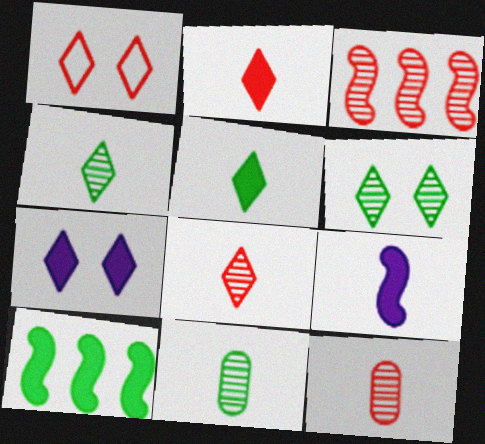[[1, 6, 7]]